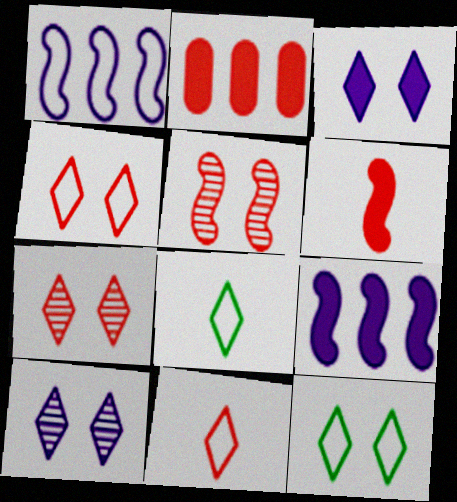[[2, 5, 11], 
[3, 7, 12]]